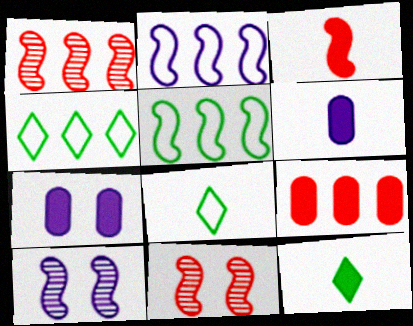[[1, 7, 8], 
[3, 5, 10], 
[3, 6, 12], 
[4, 6, 11], 
[8, 9, 10]]